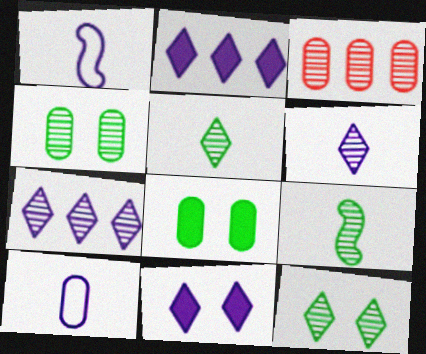[[3, 8, 10]]